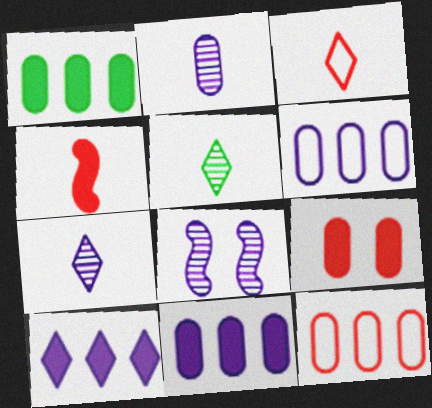[[1, 3, 8]]